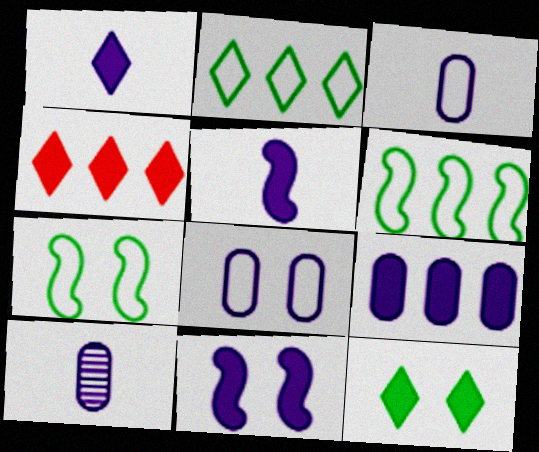[[1, 4, 12], 
[1, 9, 11], 
[4, 7, 10], 
[8, 9, 10]]